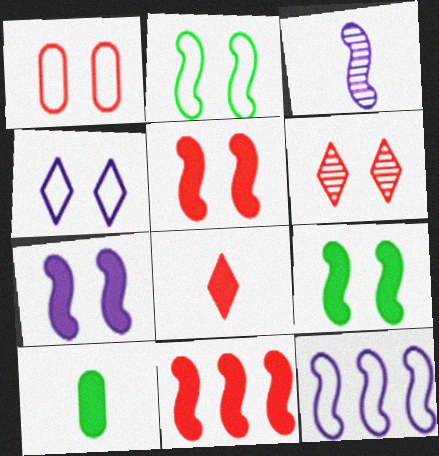[[1, 2, 4], 
[1, 5, 6], 
[2, 3, 11], 
[3, 7, 12], 
[5, 7, 9], 
[6, 10, 12]]